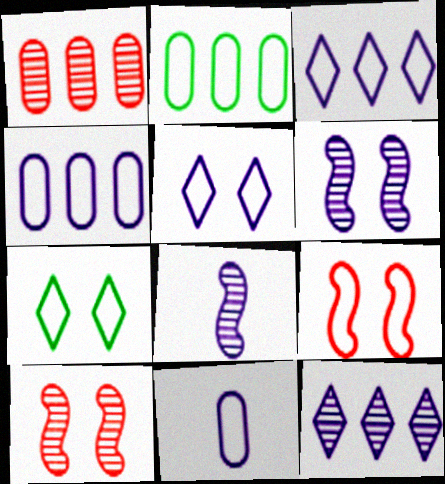[]